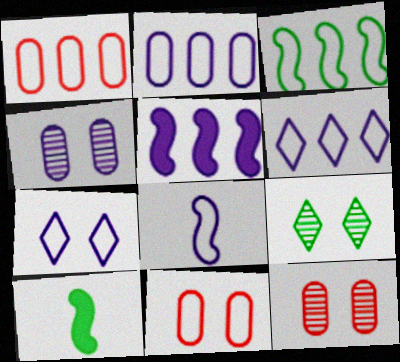[[1, 3, 6], 
[2, 7, 8], 
[6, 10, 12]]